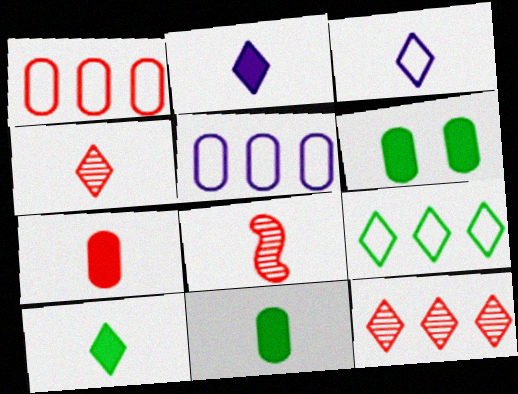[[3, 4, 10], 
[3, 8, 11]]